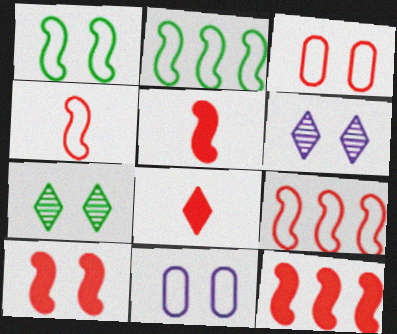[[5, 10, 12], 
[7, 10, 11]]